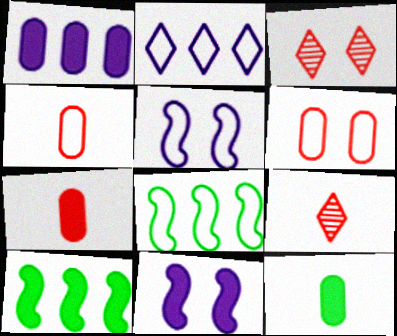[]